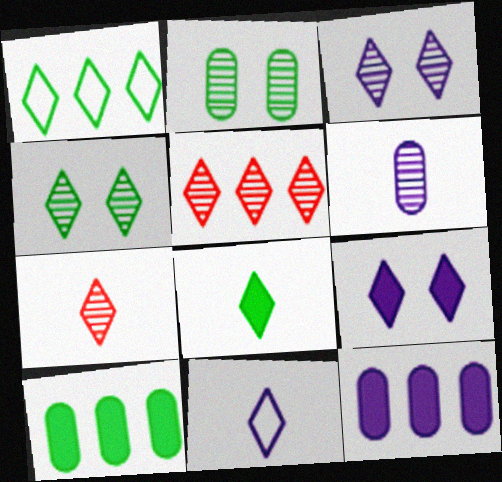[[1, 4, 8], 
[1, 7, 9], 
[7, 8, 11]]